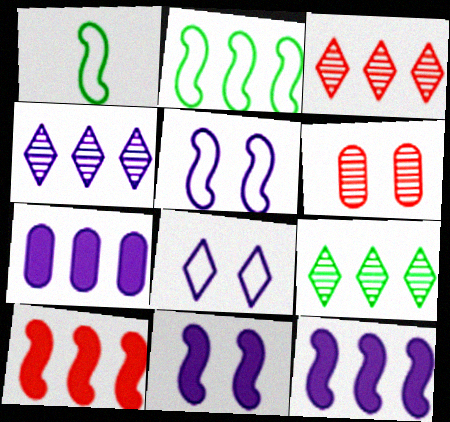[[2, 3, 7], 
[3, 4, 9]]